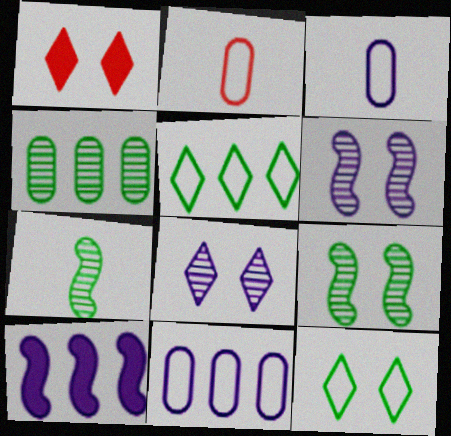[[1, 7, 11], 
[1, 8, 12], 
[3, 8, 10]]